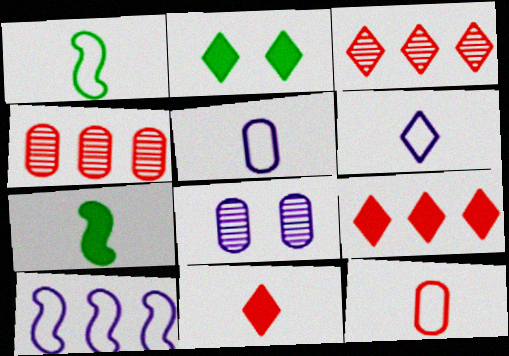[[1, 6, 12], 
[1, 8, 9], 
[2, 3, 6]]